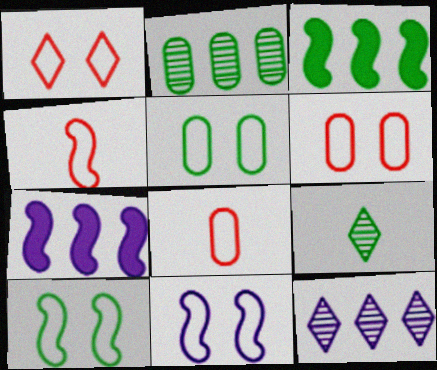[[1, 5, 11], 
[3, 5, 9], 
[6, 7, 9]]